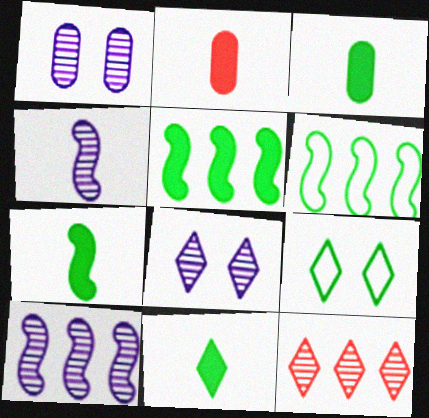[[2, 6, 8], 
[2, 9, 10], 
[3, 7, 11]]